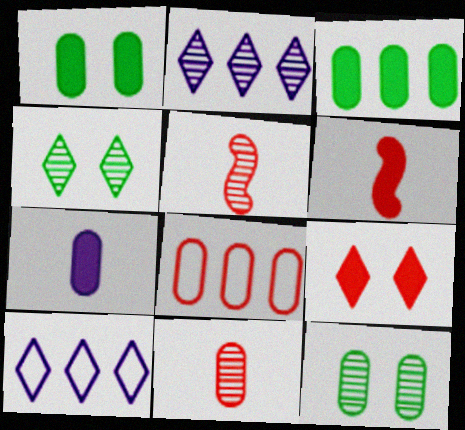[[1, 5, 10], 
[2, 5, 12], 
[5, 8, 9], 
[6, 10, 12], 
[7, 8, 12]]